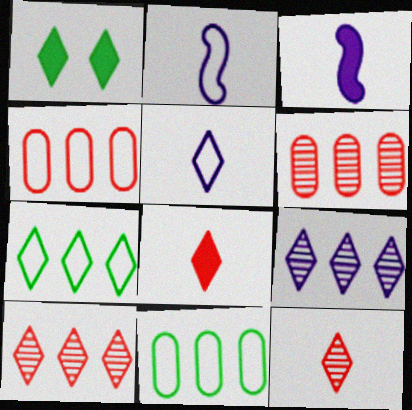[[1, 2, 6], 
[1, 5, 10]]